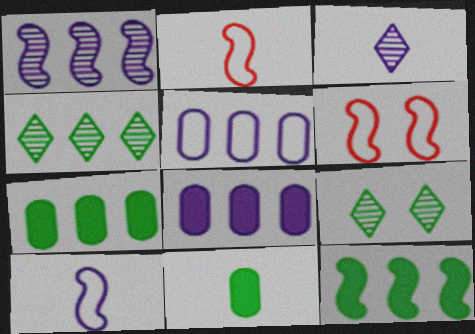[[2, 3, 11], 
[2, 8, 9], 
[3, 6, 7]]